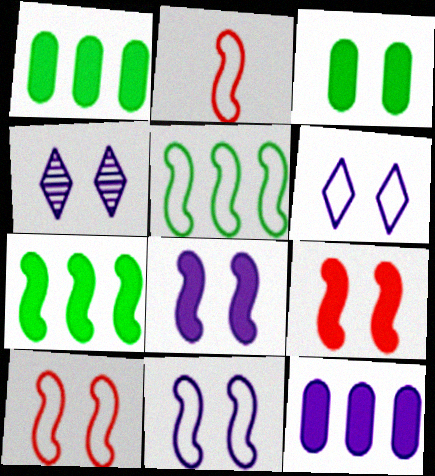[[1, 2, 4], 
[2, 5, 11], 
[3, 4, 10]]